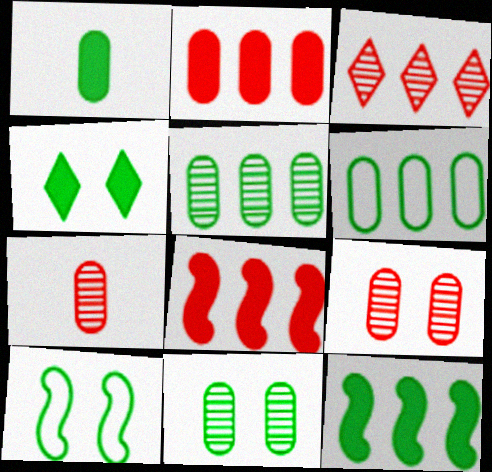[[1, 4, 12], 
[1, 6, 11], 
[4, 10, 11]]